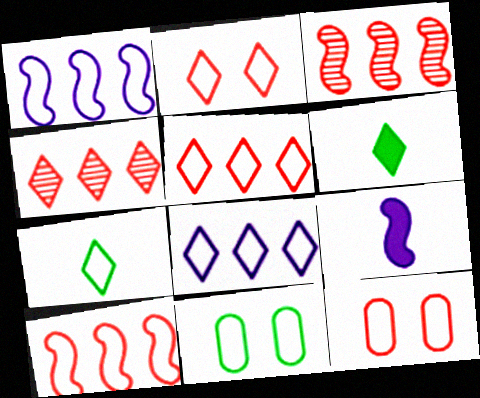[[1, 7, 12], 
[2, 7, 8], 
[4, 9, 11]]